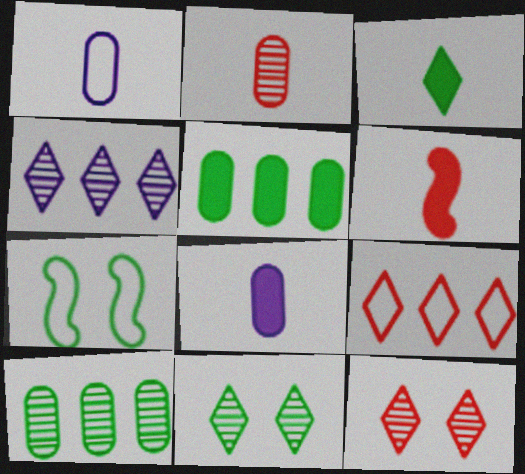[[1, 7, 9], 
[3, 6, 8], 
[3, 7, 10]]